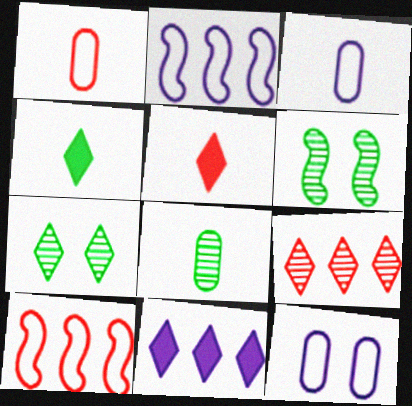[[1, 6, 11]]